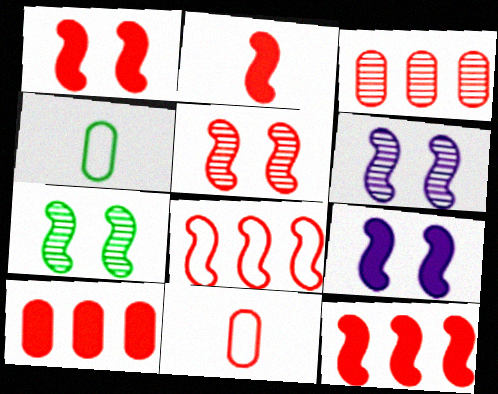[[1, 2, 12], 
[2, 5, 8], 
[5, 6, 7]]